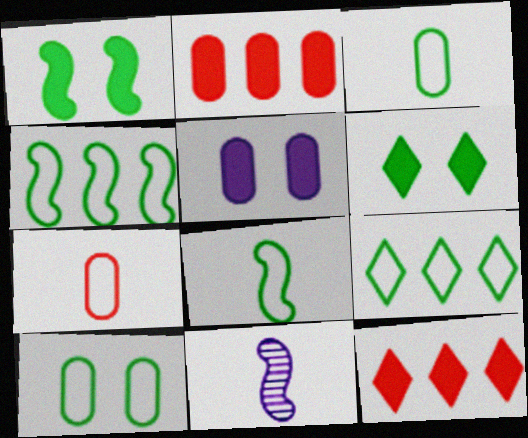[[8, 9, 10], 
[10, 11, 12]]